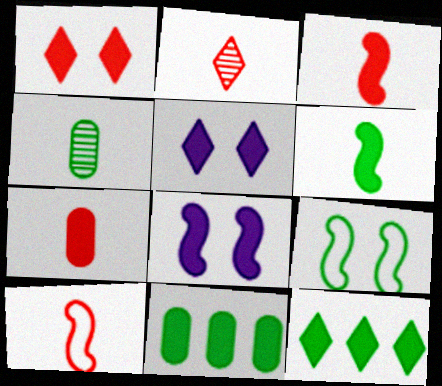[[2, 7, 10], 
[3, 5, 11], 
[4, 9, 12], 
[7, 8, 12]]